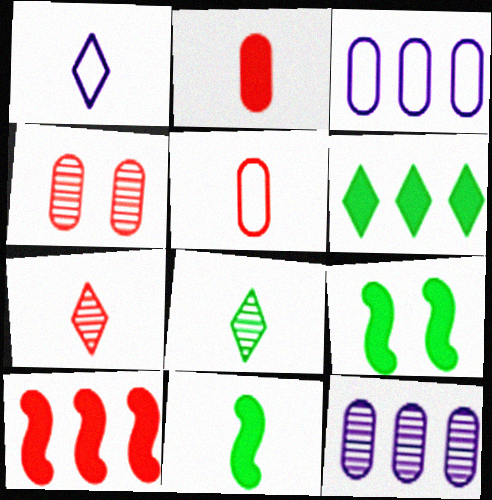[[3, 7, 9]]